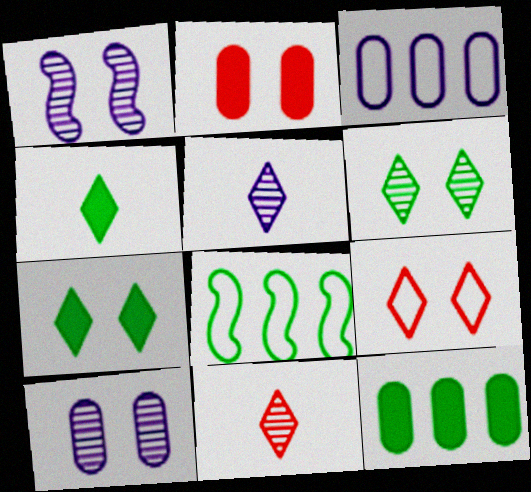[[2, 5, 8]]